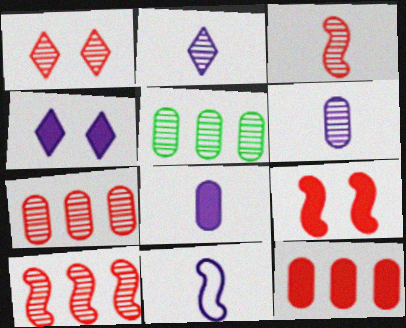[[1, 3, 7], 
[2, 8, 11]]